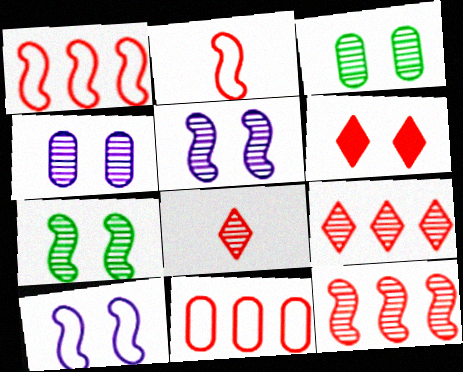[[3, 6, 10]]